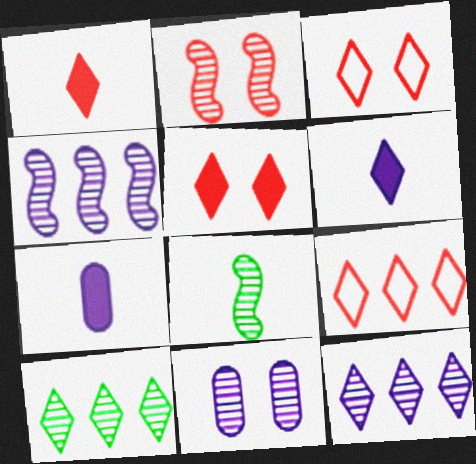[[2, 4, 8], 
[3, 6, 10]]